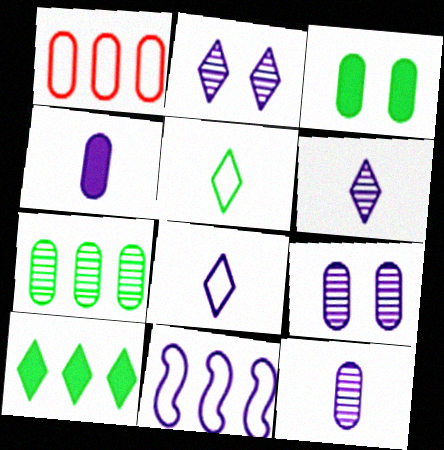[[1, 3, 12], 
[2, 4, 11]]